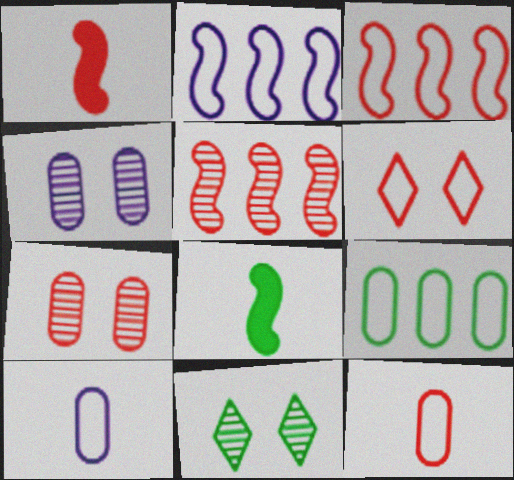[[3, 6, 12], 
[8, 9, 11]]